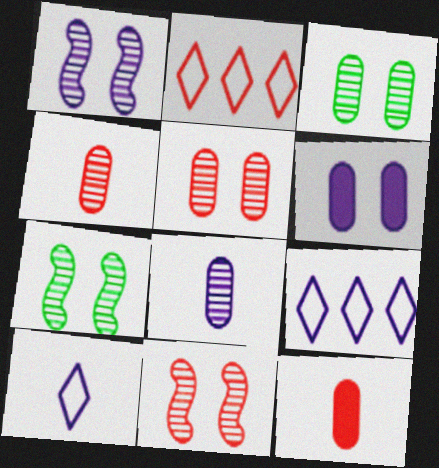[[1, 7, 11], 
[2, 11, 12], 
[7, 9, 12]]